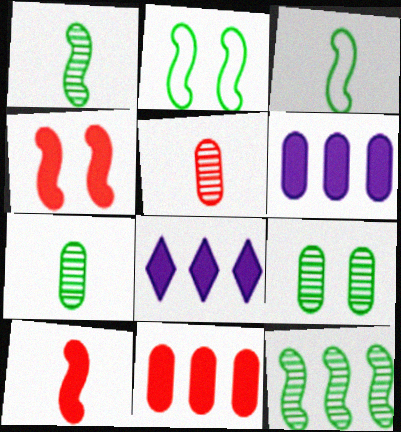[[2, 5, 8]]